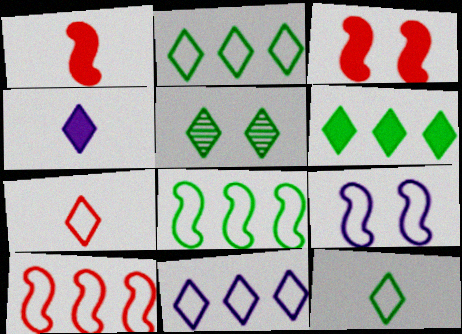[[5, 6, 12]]